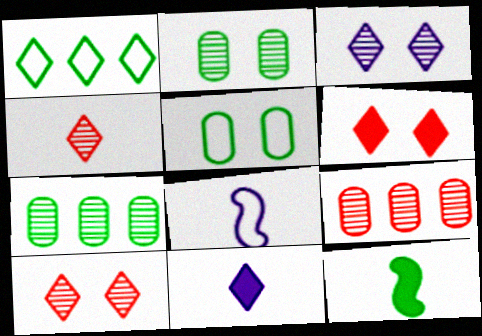[[1, 2, 12], 
[1, 10, 11], 
[6, 7, 8]]